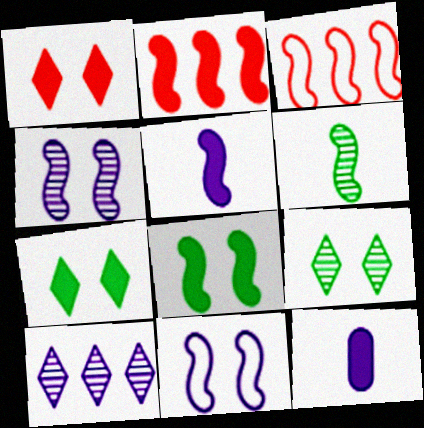[[2, 5, 8], 
[2, 6, 11], 
[2, 7, 12], 
[3, 9, 12], 
[10, 11, 12]]